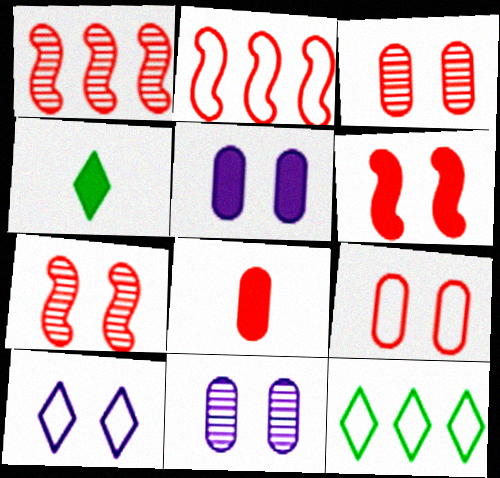[[2, 4, 11]]